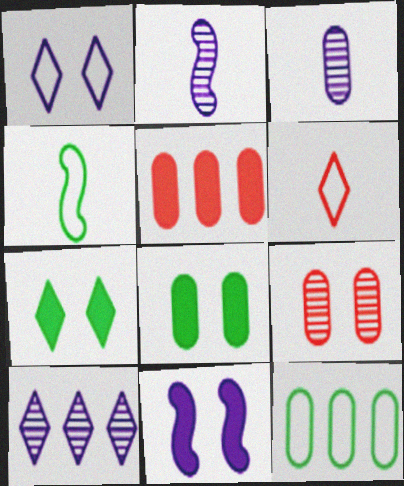[[6, 7, 10]]